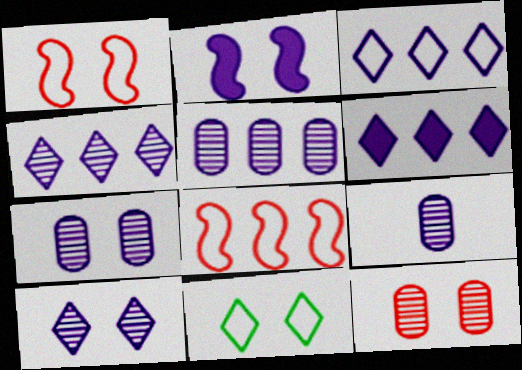[[2, 3, 9], 
[2, 11, 12], 
[3, 4, 6], 
[5, 7, 9]]